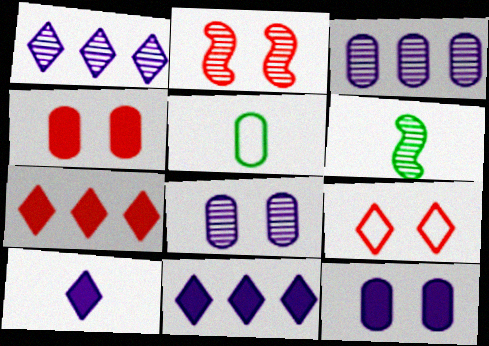[[2, 4, 9], 
[2, 5, 11], 
[3, 4, 5]]